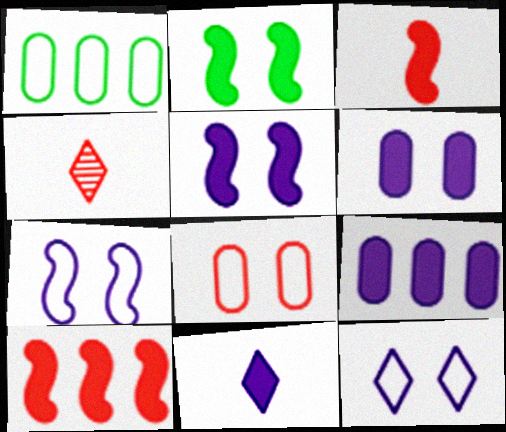[[1, 4, 5], 
[4, 8, 10], 
[5, 9, 11]]